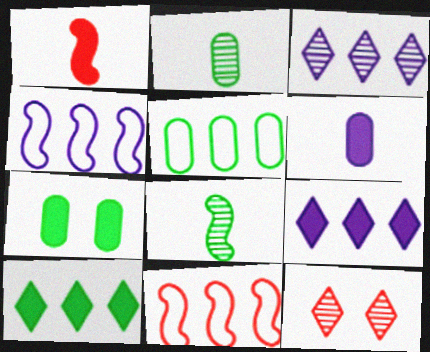[[1, 7, 9], 
[2, 5, 7]]